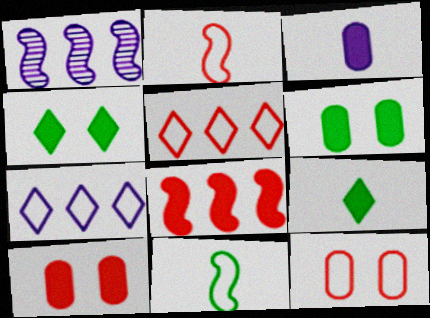[[1, 9, 12], 
[2, 5, 12], 
[3, 4, 8], 
[7, 11, 12]]